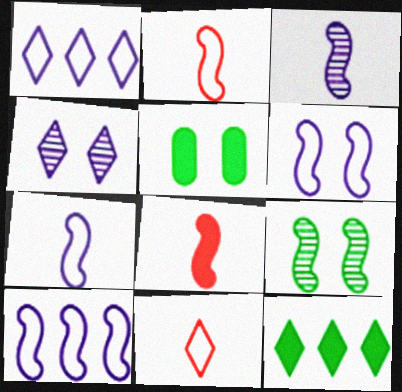[[4, 11, 12], 
[6, 7, 10], 
[8, 9, 10]]